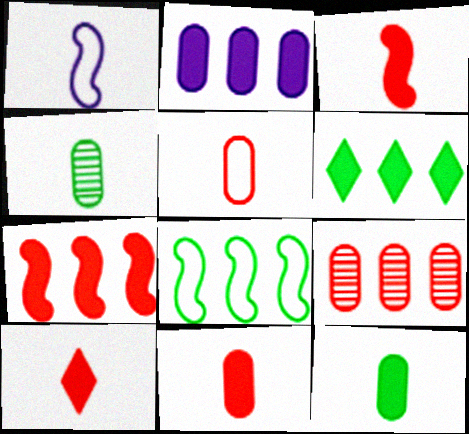[[1, 4, 10], 
[2, 6, 7], 
[3, 10, 11]]